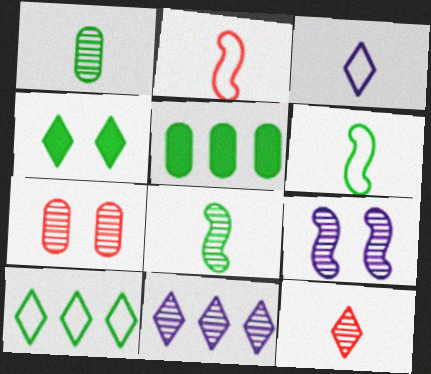[[7, 8, 11]]